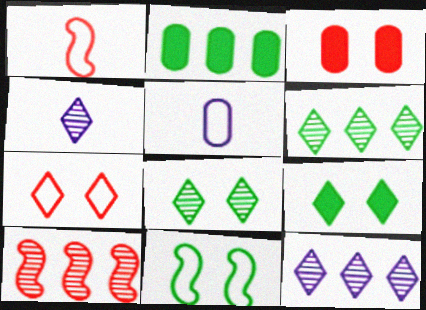[[5, 9, 10]]